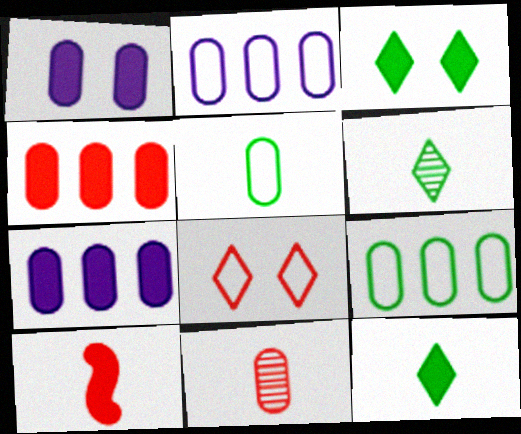[[1, 9, 11], 
[3, 7, 10]]